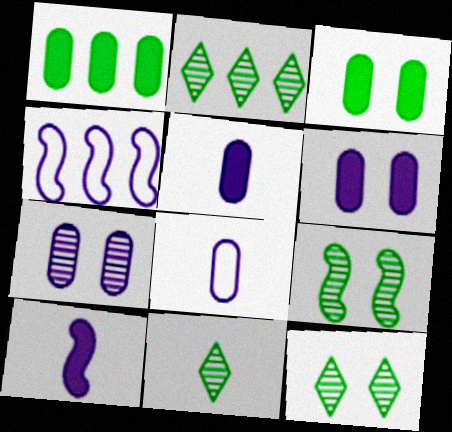[[2, 11, 12]]